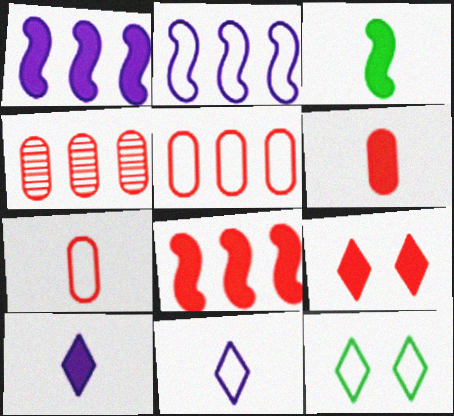[[2, 7, 12], 
[3, 6, 10], 
[6, 8, 9]]